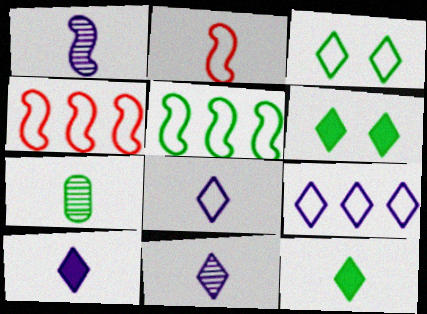[[2, 7, 10], 
[5, 6, 7], 
[8, 10, 11]]